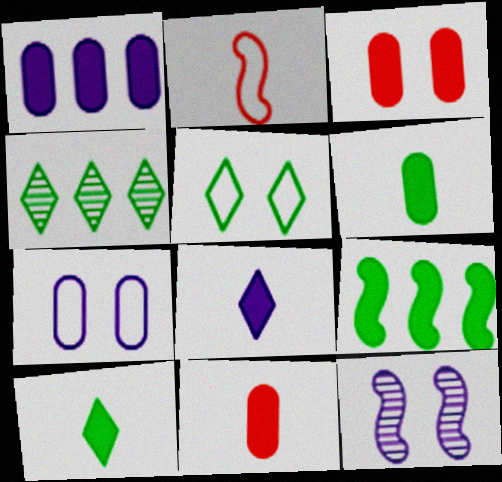[[1, 3, 6], 
[2, 9, 12], 
[3, 5, 12], 
[3, 8, 9], 
[4, 5, 10]]